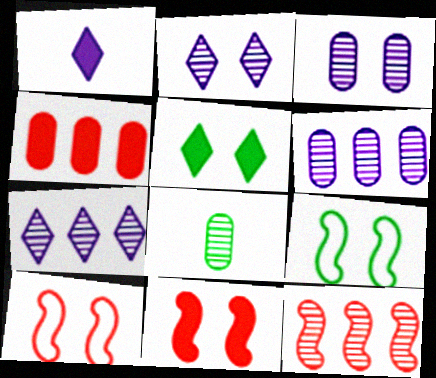[[2, 8, 12], 
[3, 5, 10]]